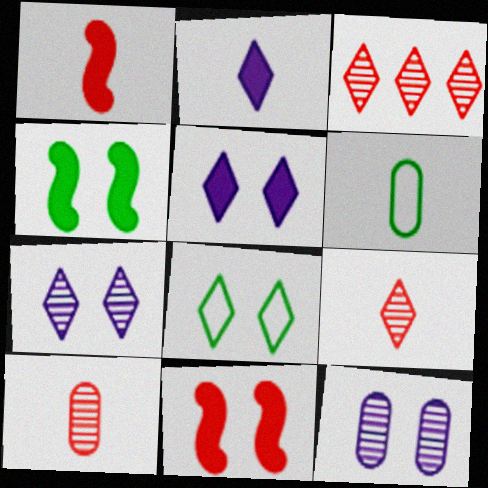[[2, 3, 8], 
[8, 11, 12]]